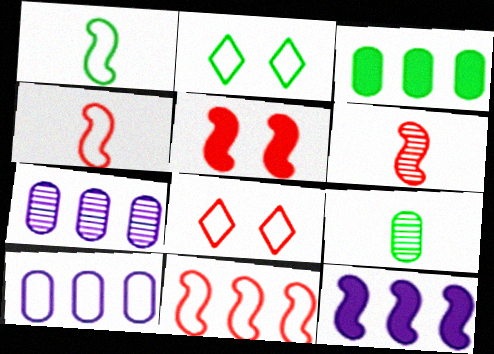[[1, 8, 10], 
[2, 4, 10], 
[5, 6, 11], 
[8, 9, 12]]